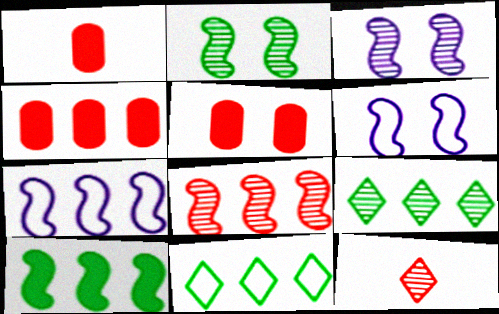[[1, 3, 11], 
[1, 4, 5], 
[1, 6, 9], 
[4, 7, 9], 
[7, 8, 10]]